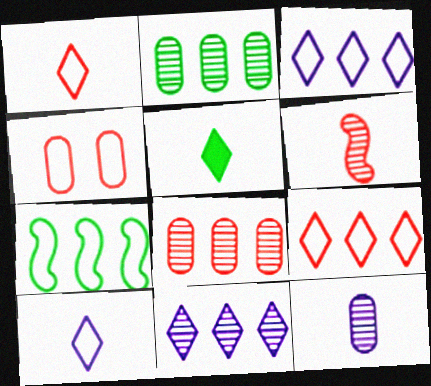[[4, 7, 10]]